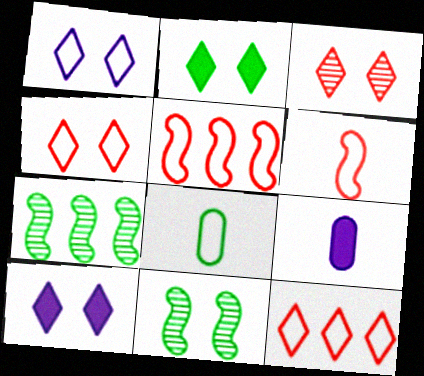[[1, 2, 3], 
[1, 5, 8], 
[2, 7, 8], 
[4, 7, 9], 
[9, 11, 12]]